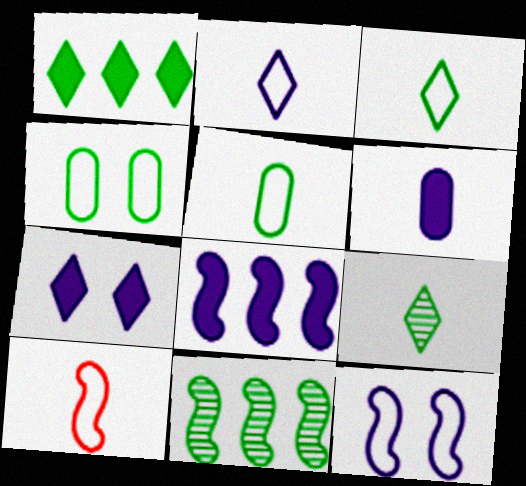[[2, 5, 10], 
[6, 7, 8], 
[6, 9, 10]]